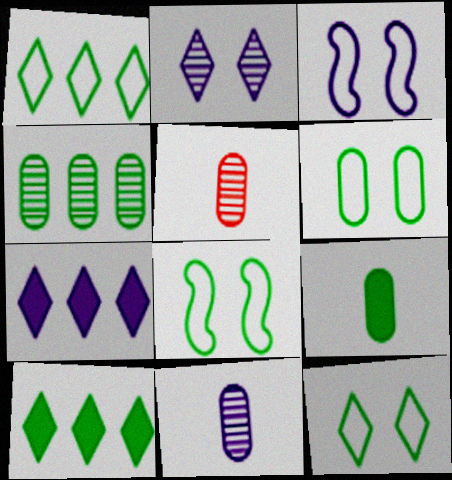[[3, 5, 10], 
[3, 7, 11], 
[4, 6, 9], 
[5, 7, 8], 
[6, 8, 12]]